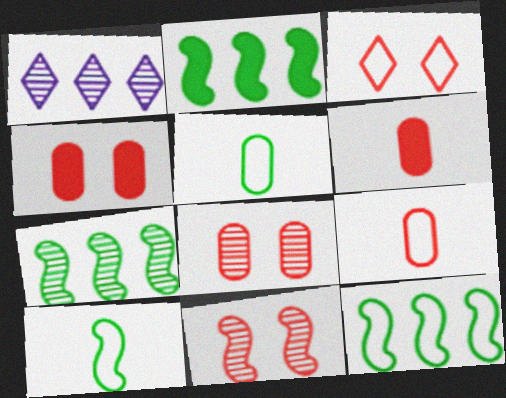[[1, 4, 10], 
[2, 7, 12], 
[3, 4, 11]]